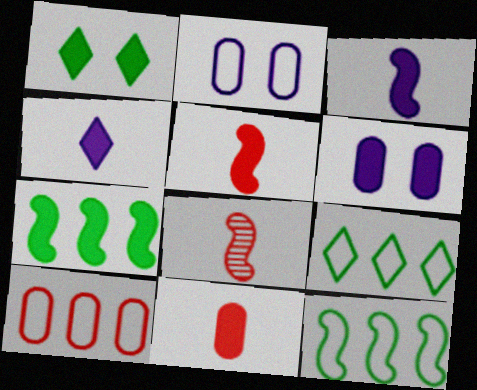[[6, 8, 9]]